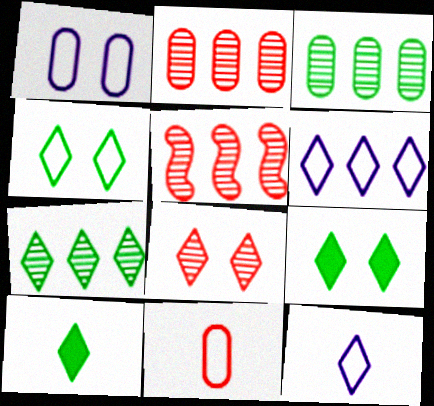[[1, 5, 10], 
[4, 7, 10], 
[6, 8, 10]]